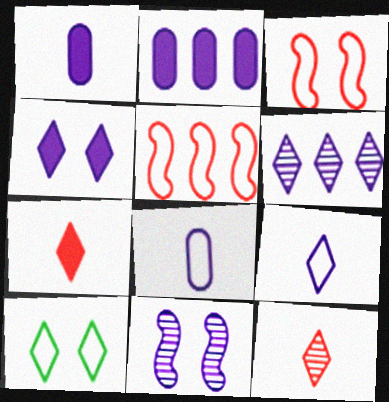[[2, 9, 11], 
[4, 6, 9], 
[5, 8, 10], 
[6, 7, 10]]